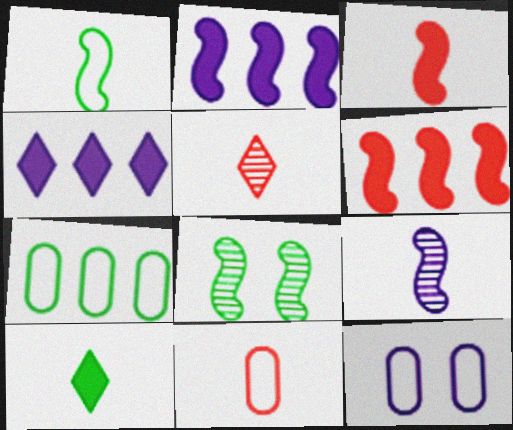[[1, 3, 9], 
[3, 5, 11], 
[4, 8, 11], 
[4, 9, 12], 
[7, 8, 10], 
[7, 11, 12], 
[9, 10, 11]]